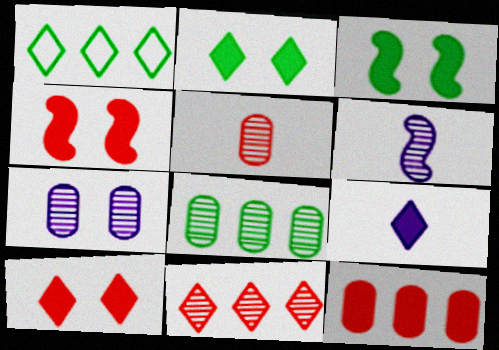[[3, 9, 12], 
[5, 7, 8]]